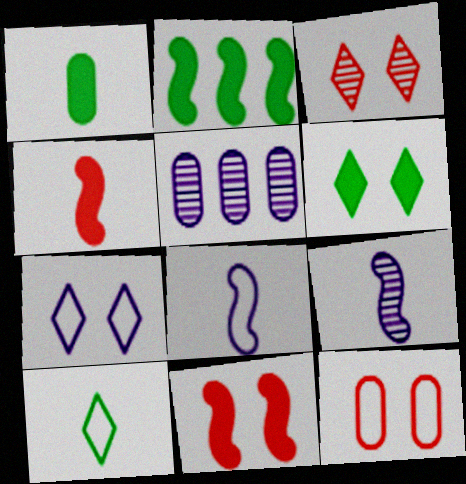[[1, 2, 6], 
[1, 5, 12], 
[3, 6, 7], 
[3, 11, 12], 
[5, 10, 11]]